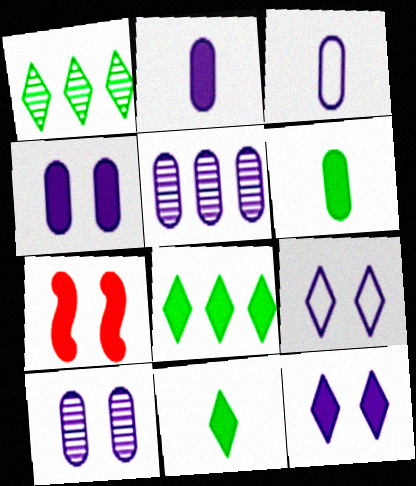[[1, 3, 7], 
[2, 7, 8], 
[3, 4, 5]]